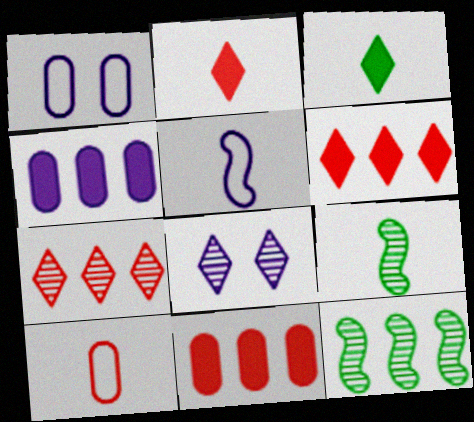[[1, 2, 12], 
[1, 6, 9], 
[4, 5, 8]]